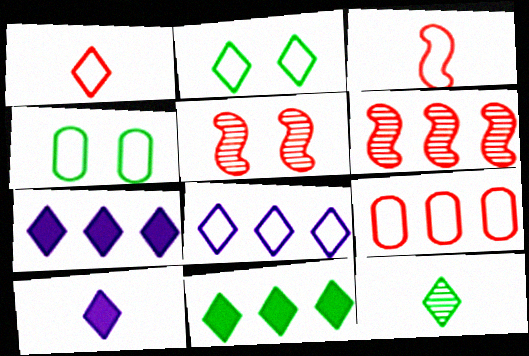[[1, 2, 8], 
[1, 10, 12], 
[2, 11, 12], 
[3, 4, 8], 
[4, 6, 10]]